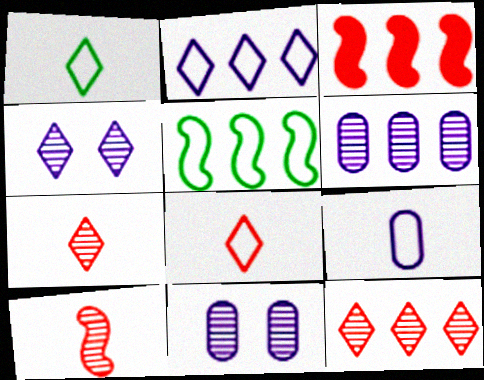[[1, 3, 11]]